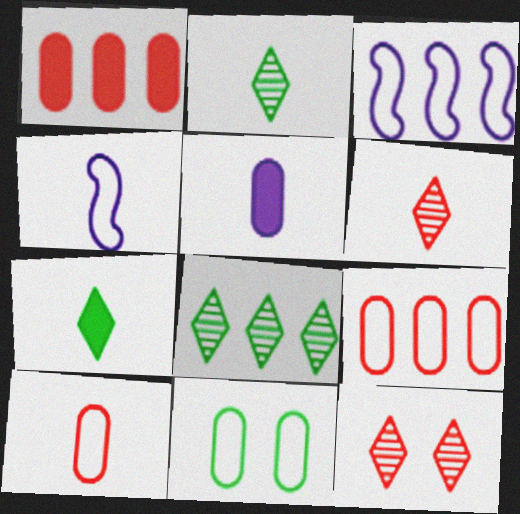[[1, 3, 8]]